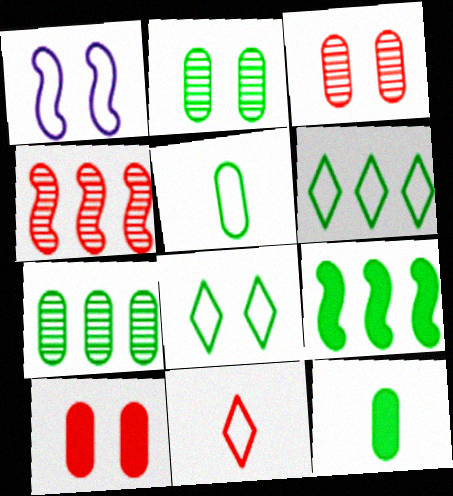[[4, 10, 11], 
[6, 7, 9]]